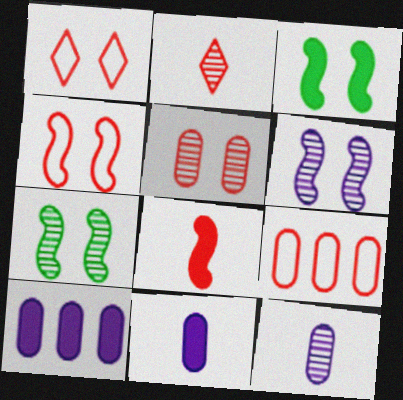[[3, 4, 6]]